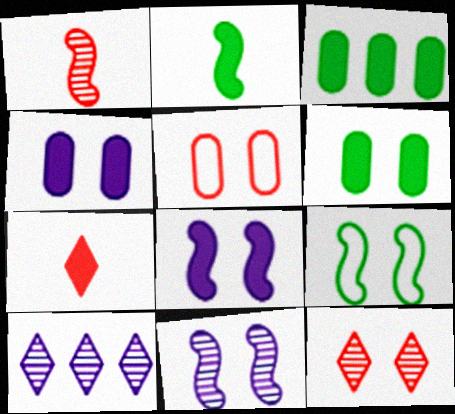[[2, 5, 10], 
[3, 7, 8], 
[4, 9, 12]]